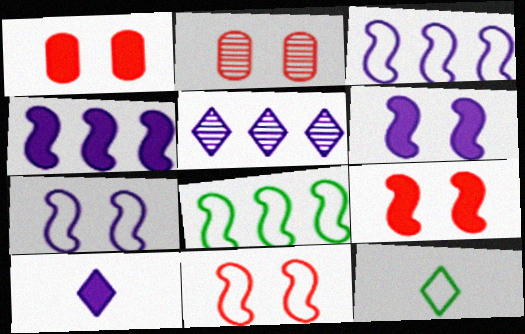[[2, 4, 12], 
[2, 8, 10]]